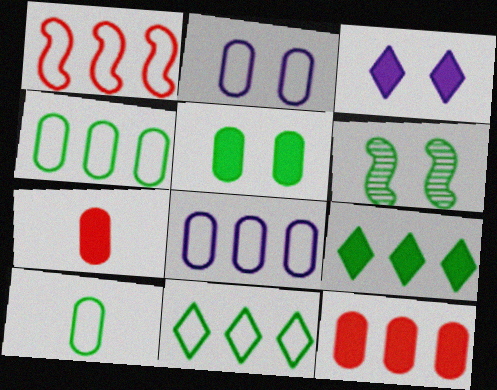[[1, 8, 11], 
[6, 9, 10]]